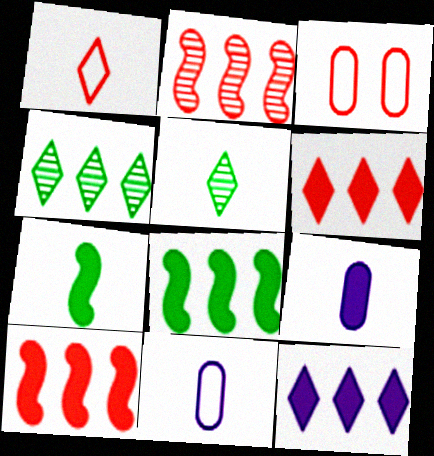[]